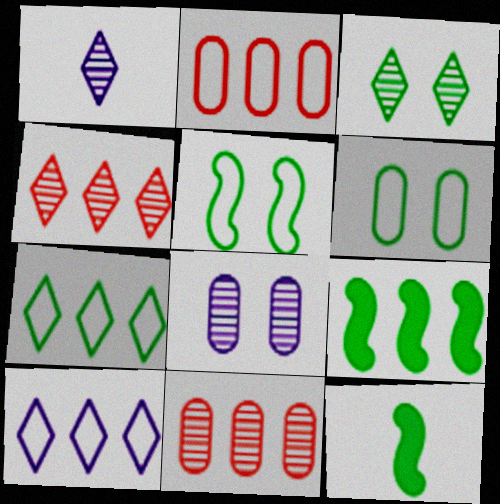[[1, 3, 4], 
[9, 10, 11]]